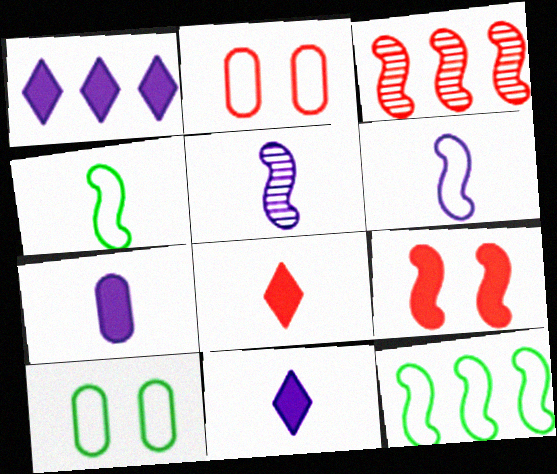[[2, 3, 8], 
[3, 10, 11], 
[5, 9, 12]]